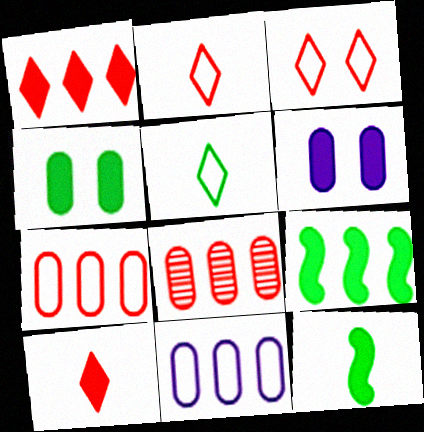[[1, 6, 12], 
[6, 9, 10]]